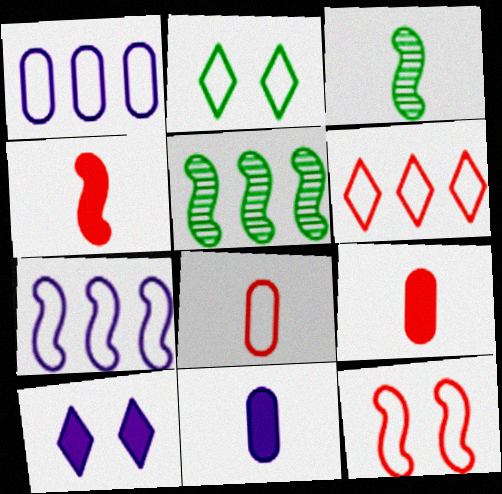[[2, 7, 8], 
[5, 8, 10], 
[6, 8, 12]]